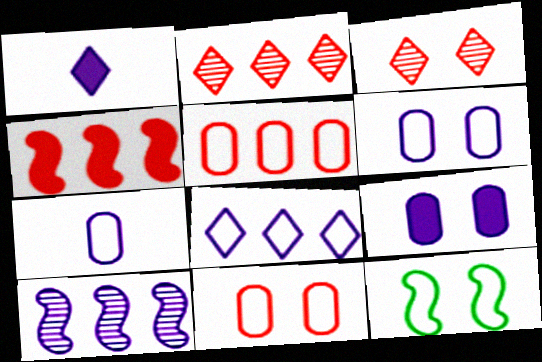[[1, 6, 10], 
[2, 4, 5], 
[3, 9, 12]]